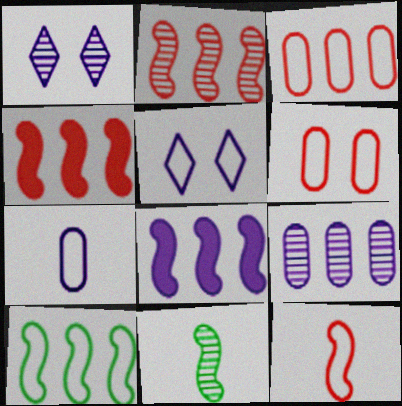[[1, 7, 8], 
[2, 8, 10]]